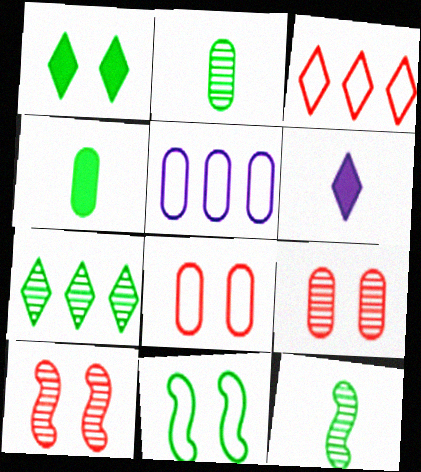[[4, 5, 9], 
[4, 7, 11]]